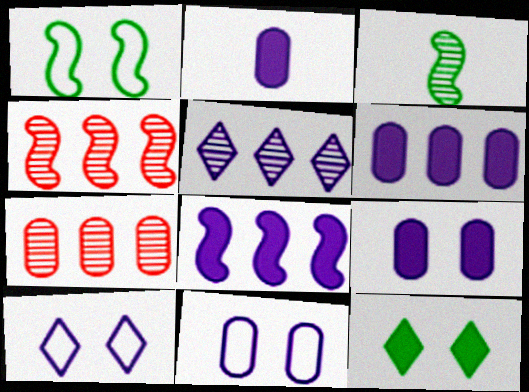[[2, 6, 9]]